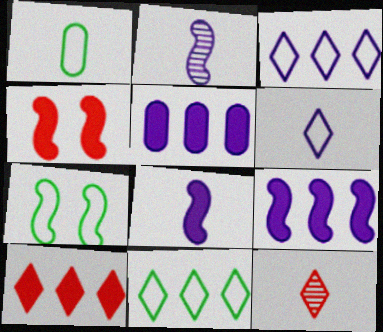[[1, 7, 11], 
[1, 8, 12], 
[5, 7, 12]]